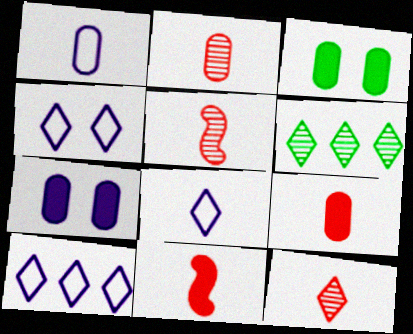[[2, 5, 12], 
[3, 5, 10], 
[4, 8, 10]]